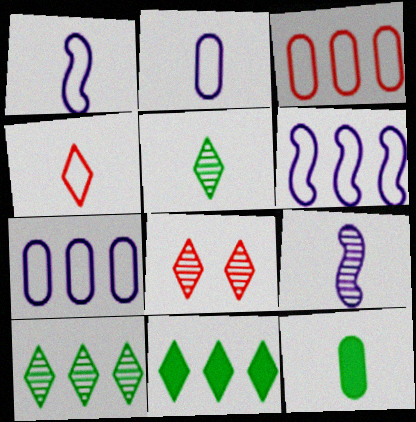[[4, 9, 12], 
[6, 8, 12]]